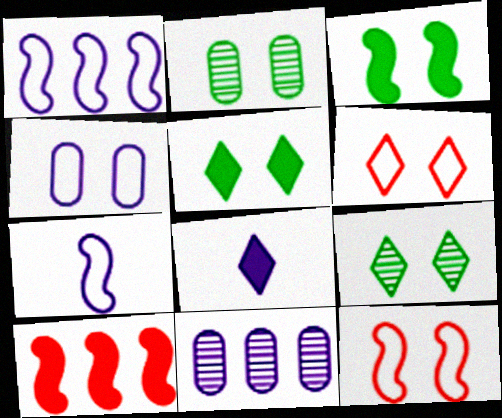[]